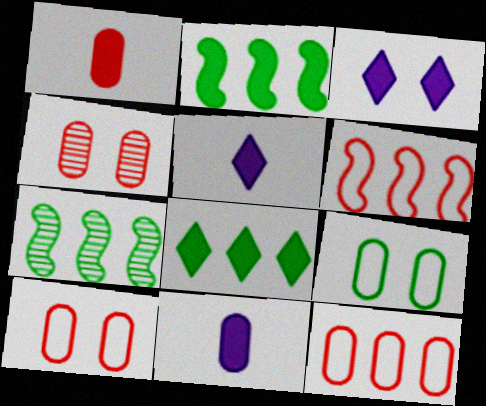[[1, 2, 3], 
[1, 4, 12], 
[5, 7, 10]]